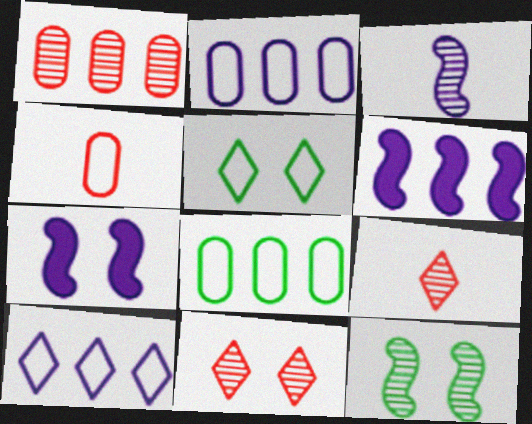[[7, 8, 9]]